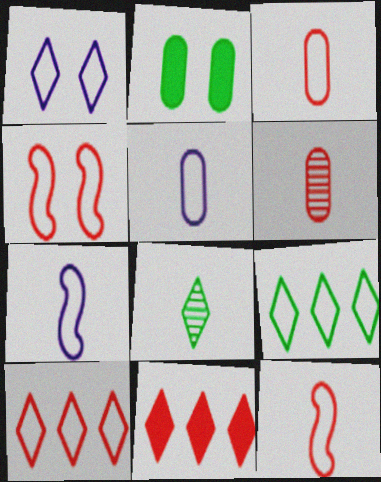[[1, 8, 11], 
[3, 4, 10], 
[4, 5, 9], 
[4, 6, 11]]